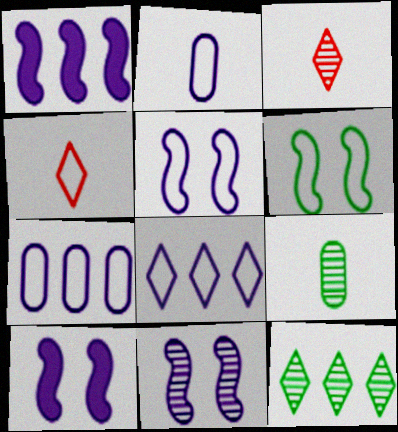[[2, 5, 8], 
[4, 6, 7], 
[5, 10, 11]]